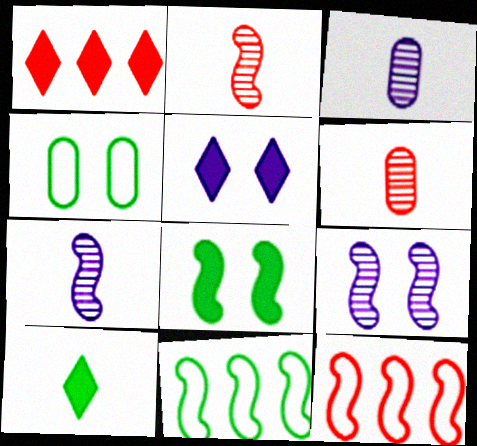[[1, 4, 7], 
[1, 5, 10], 
[5, 6, 11], 
[7, 8, 12]]